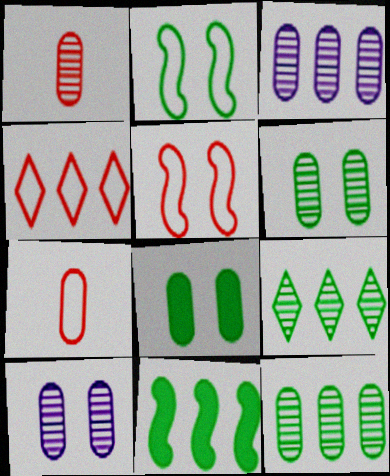[[1, 3, 6], 
[1, 10, 12], 
[3, 4, 11], 
[3, 7, 8], 
[4, 5, 7]]